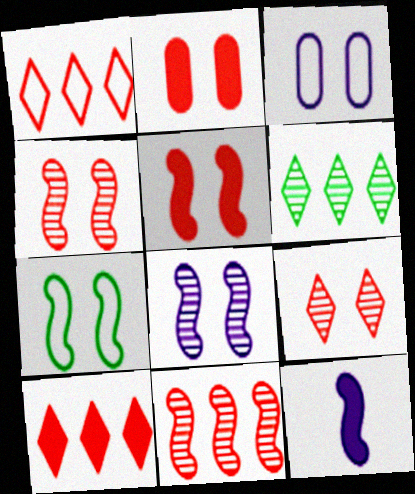[[5, 7, 8], 
[7, 11, 12]]